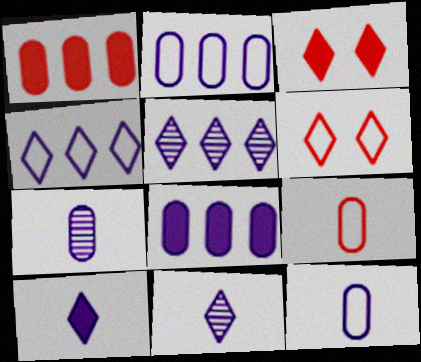[]